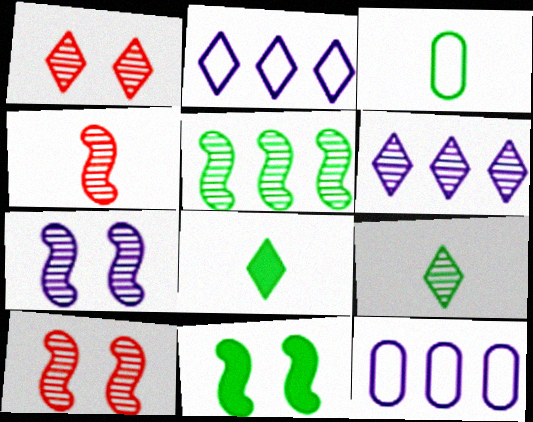[[1, 2, 8], 
[1, 6, 9], 
[4, 5, 7], 
[8, 10, 12]]